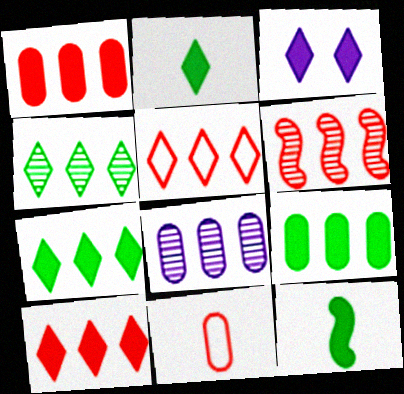[[1, 3, 12], 
[1, 5, 6], 
[2, 3, 10], 
[4, 6, 8]]